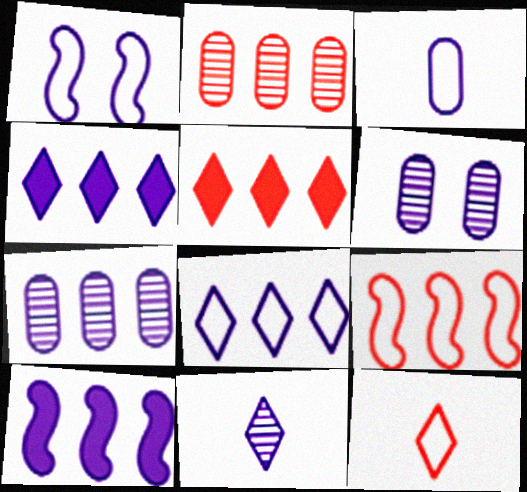[[1, 3, 8], 
[2, 5, 9], 
[7, 8, 10]]